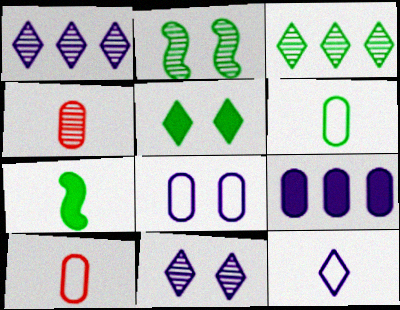[[1, 2, 4], 
[4, 7, 12]]